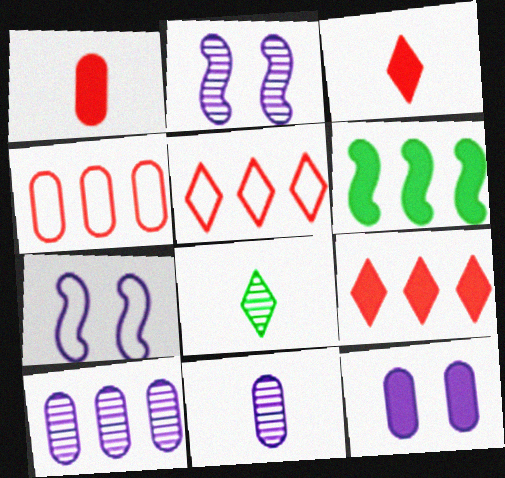[[3, 6, 12], 
[5, 6, 10]]